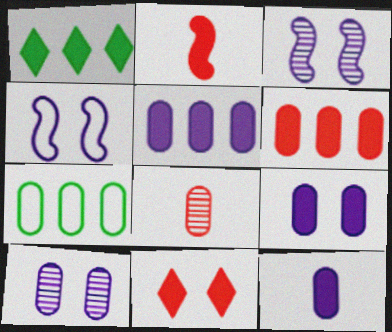[[1, 2, 9], 
[1, 4, 8], 
[2, 6, 11], 
[5, 9, 12], 
[7, 8, 9]]